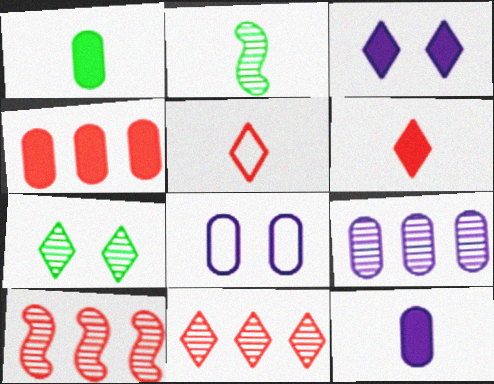[[2, 5, 12], 
[8, 9, 12]]